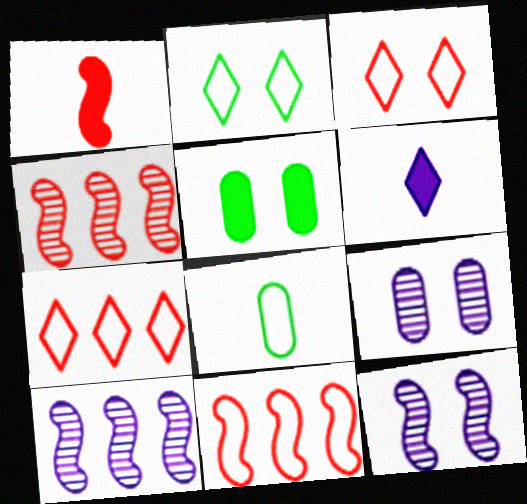[[3, 5, 12]]